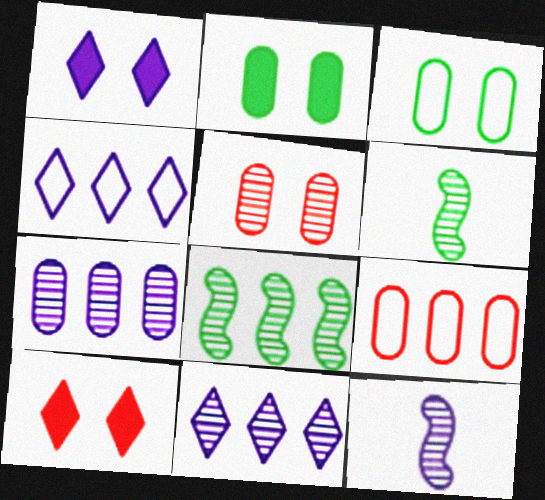[[1, 6, 9], 
[5, 6, 11]]